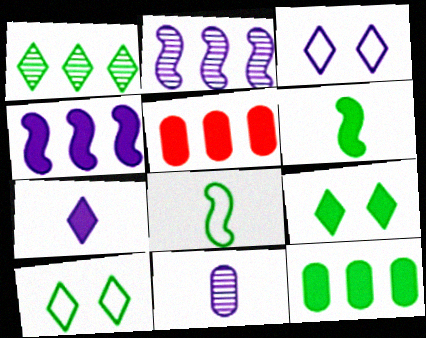[[3, 4, 11], 
[6, 9, 12]]